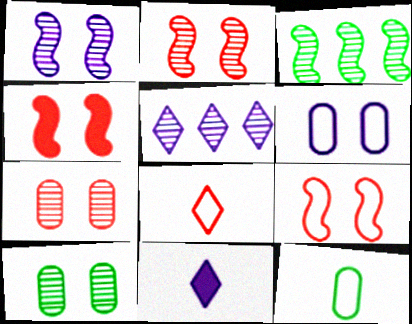[[2, 4, 9], 
[4, 5, 12]]